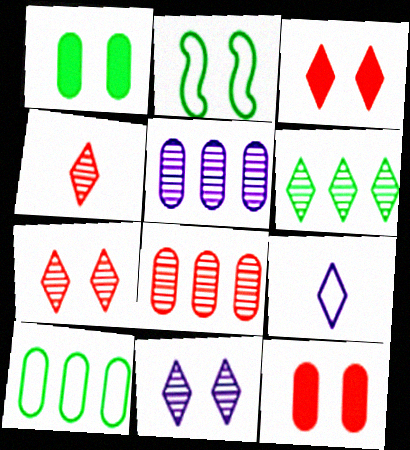[[2, 11, 12], 
[3, 6, 9], 
[4, 6, 11]]